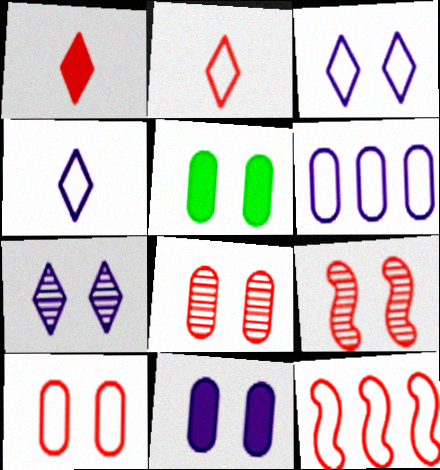[[1, 8, 12], 
[2, 10, 12], 
[3, 5, 9]]